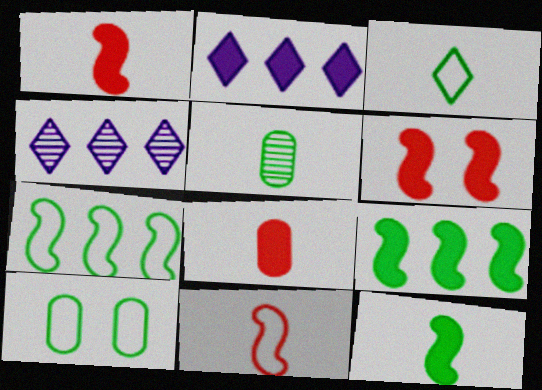[[1, 4, 10], 
[3, 5, 12], 
[3, 7, 10]]